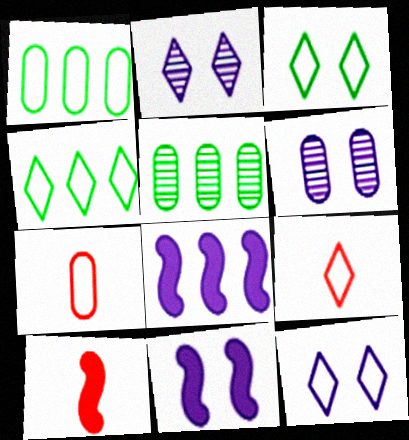[[1, 2, 10], 
[4, 6, 10], 
[4, 9, 12], 
[5, 9, 11], 
[5, 10, 12], 
[6, 11, 12]]